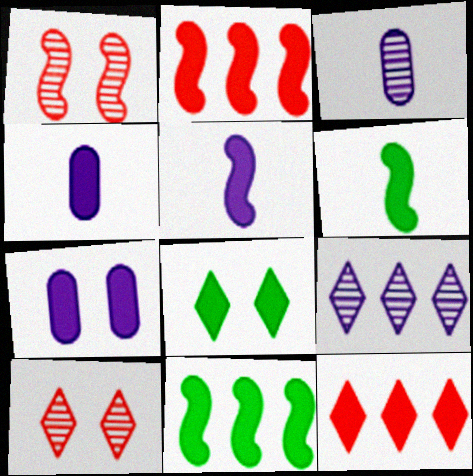[[2, 4, 8], 
[6, 7, 12]]